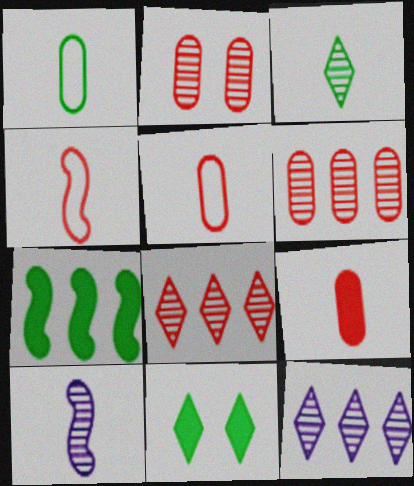[]